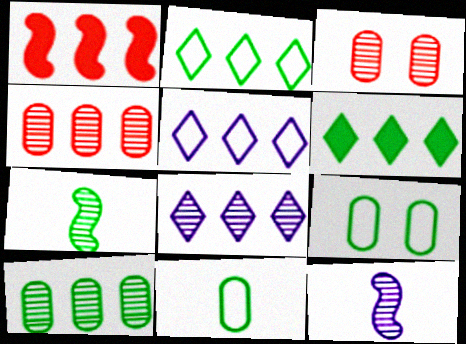[[1, 5, 10], 
[3, 7, 8], 
[6, 7, 9]]